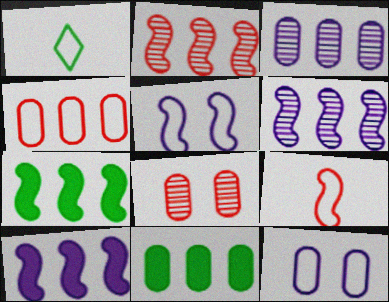[[1, 4, 5], 
[1, 8, 10], 
[3, 4, 11]]